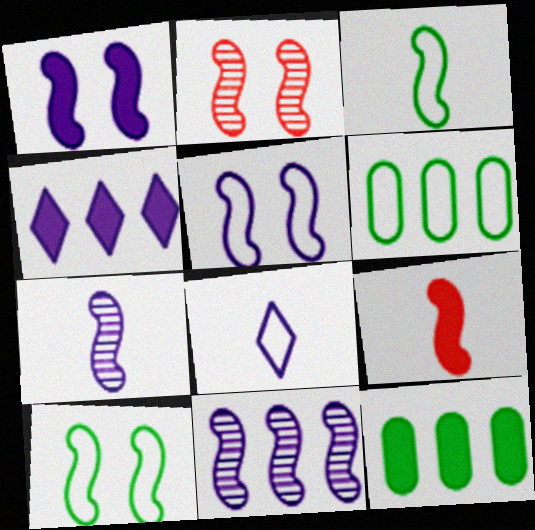[[1, 2, 10], 
[2, 8, 12], 
[3, 7, 9], 
[9, 10, 11]]